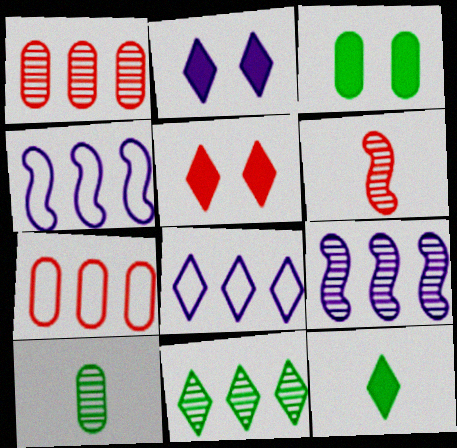[[1, 9, 11], 
[3, 6, 8], 
[4, 5, 10], 
[5, 6, 7]]